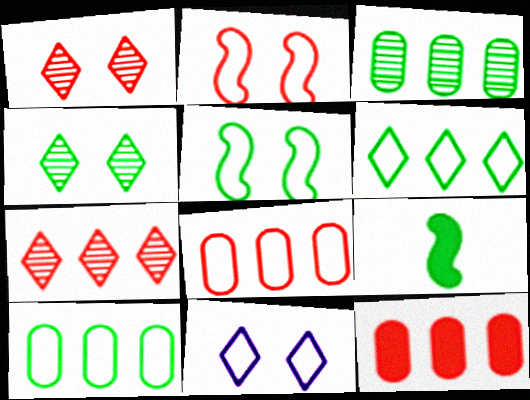[[4, 9, 10]]